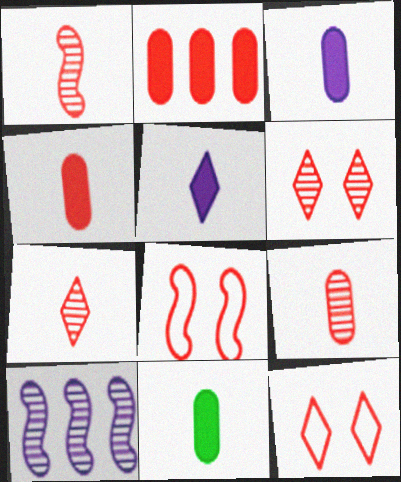[[1, 2, 12], 
[1, 7, 9], 
[2, 7, 8], 
[3, 4, 11], 
[10, 11, 12]]